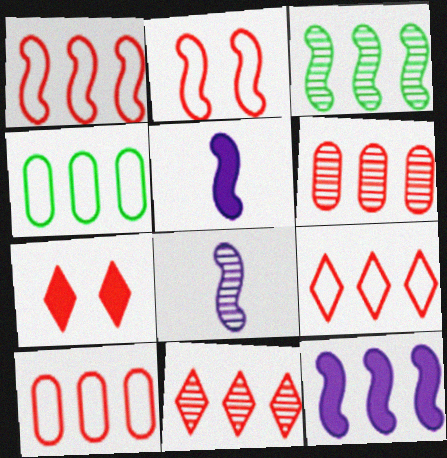[[1, 3, 12], 
[1, 9, 10], 
[2, 3, 5], 
[4, 7, 8], 
[4, 11, 12]]